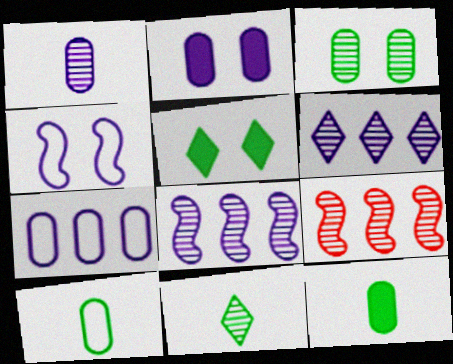[[1, 2, 7]]